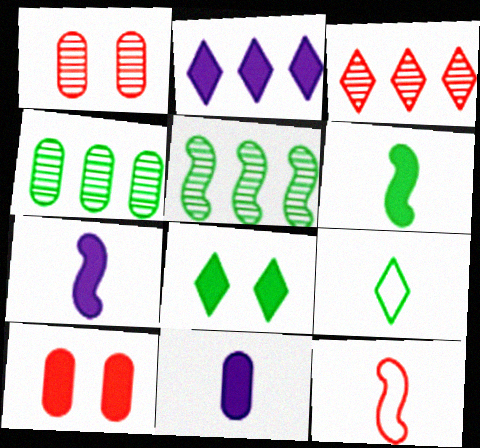[[2, 6, 10], 
[3, 10, 12]]